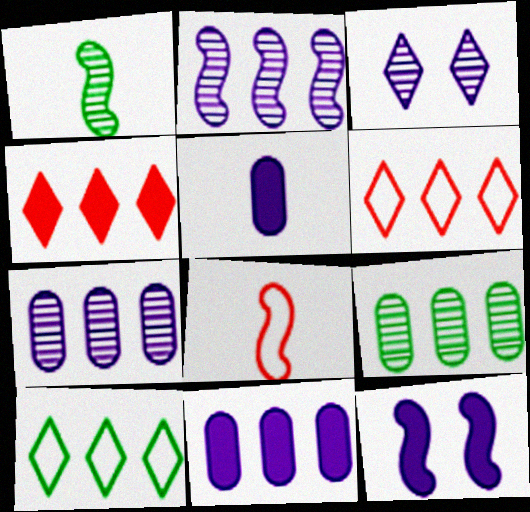[]